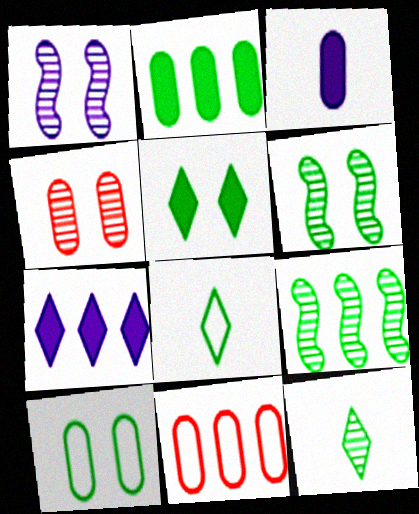[[2, 6, 8], 
[5, 6, 10], 
[7, 9, 11]]